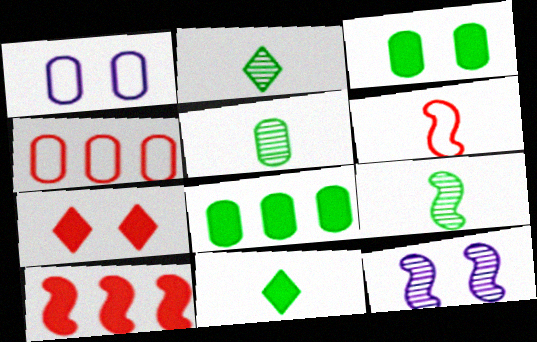[[1, 2, 10], 
[2, 5, 9], 
[4, 11, 12]]